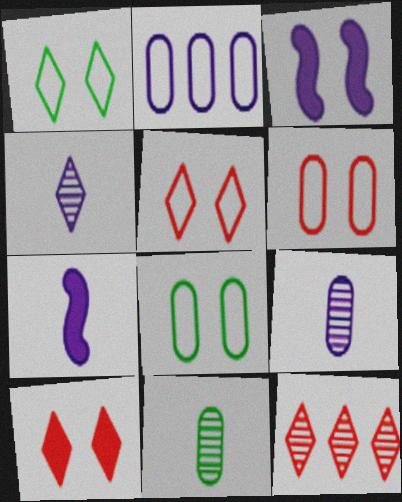[[2, 3, 4], 
[7, 8, 12]]